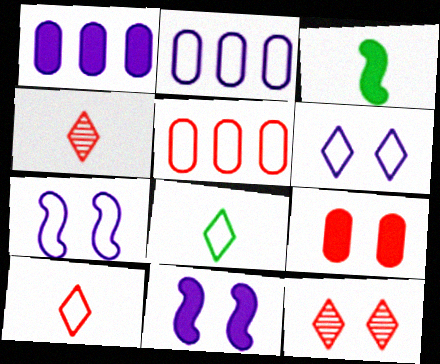[[2, 3, 12], 
[5, 7, 8]]